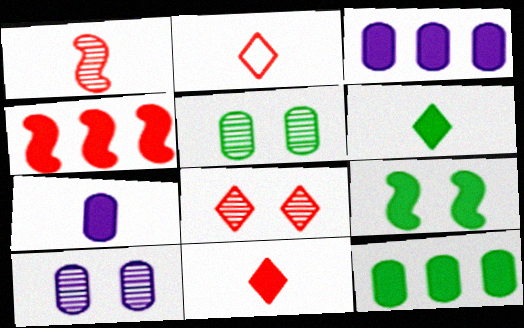[[3, 9, 11], 
[6, 9, 12]]